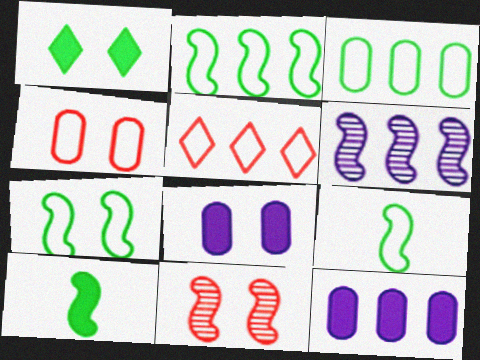[[2, 7, 9]]